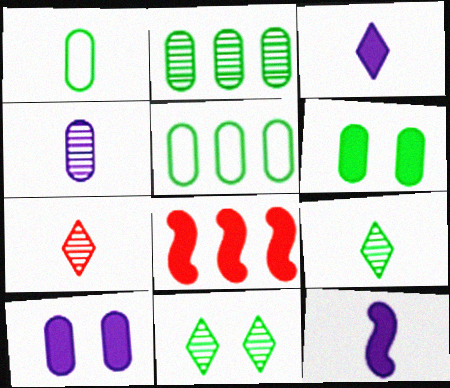[[1, 2, 6], 
[1, 7, 12], 
[3, 6, 8]]